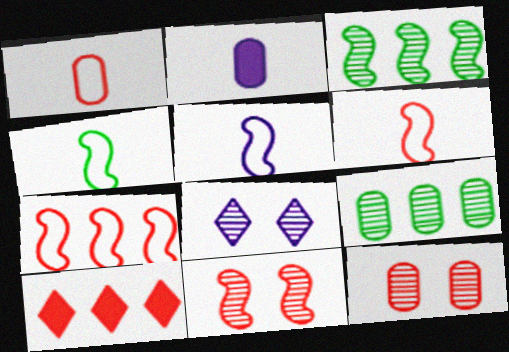[[1, 10, 11], 
[4, 5, 6], 
[6, 10, 12]]